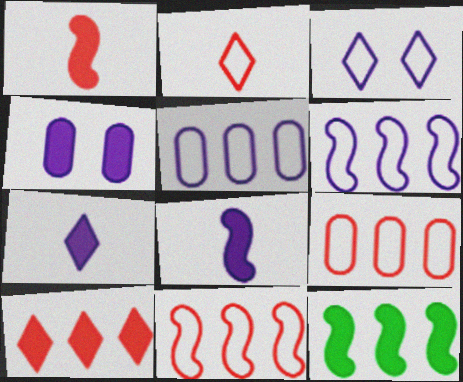[]